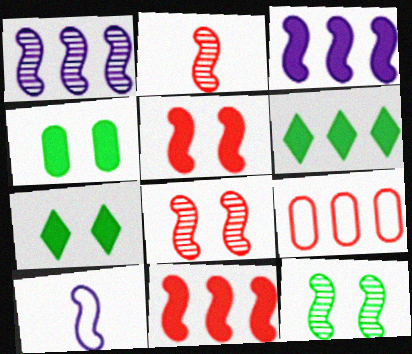[[1, 2, 12], 
[1, 6, 9], 
[10, 11, 12]]